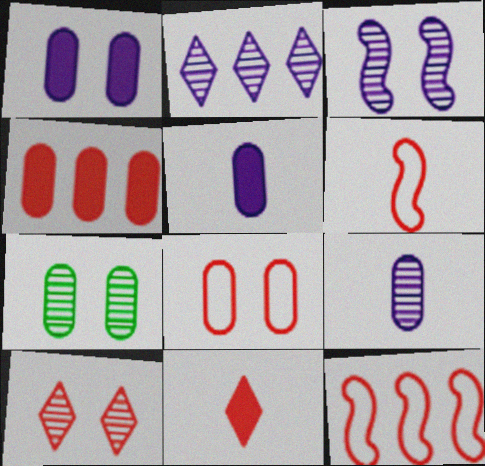[[1, 7, 8], 
[2, 3, 9], 
[3, 7, 10], 
[4, 6, 10]]